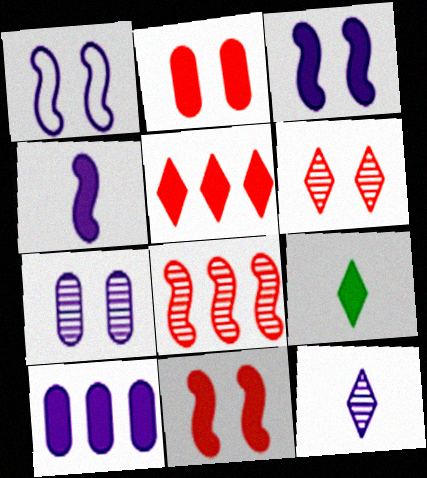[[1, 10, 12], 
[9, 10, 11]]